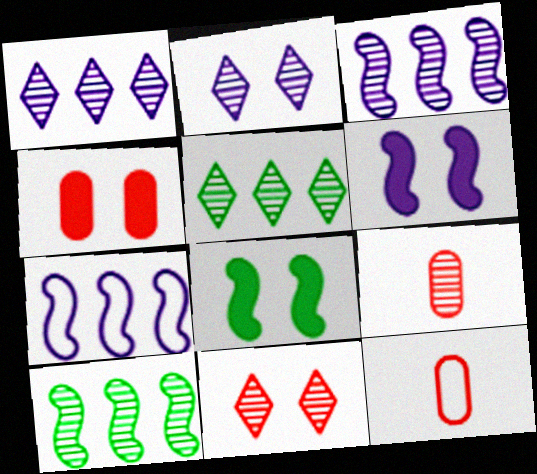[[1, 8, 12], 
[2, 9, 10], 
[5, 6, 12]]